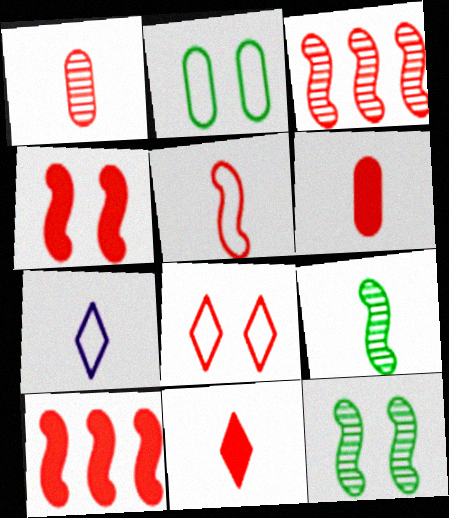[[1, 5, 11], 
[1, 8, 10], 
[3, 4, 5], 
[3, 6, 8], 
[6, 7, 9]]